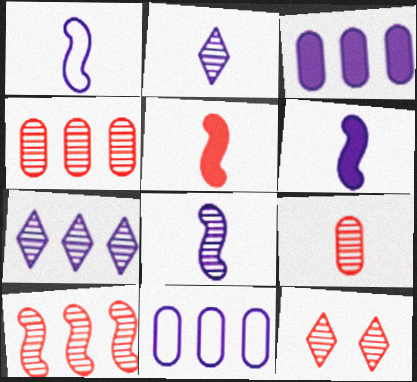[[1, 6, 8], 
[9, 10, 12]]